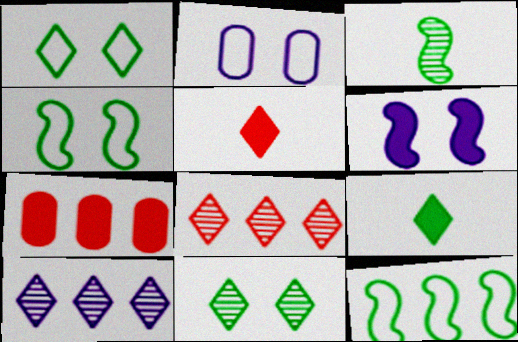[[1, 5, 10], 
[6, 7, 9], 
[7, 10, 12]]